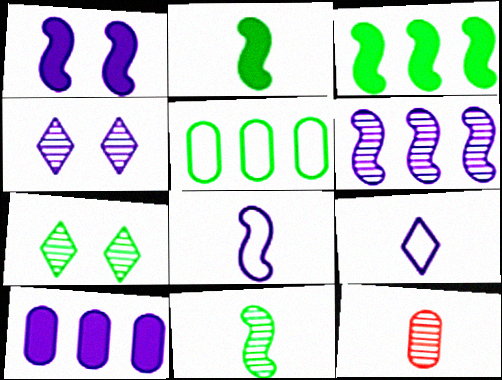[[1, 6, 8], 
[2, 5, 7], 
[2, 9, 12], 
[4, 8, 10], 
[6, 7, 12]]